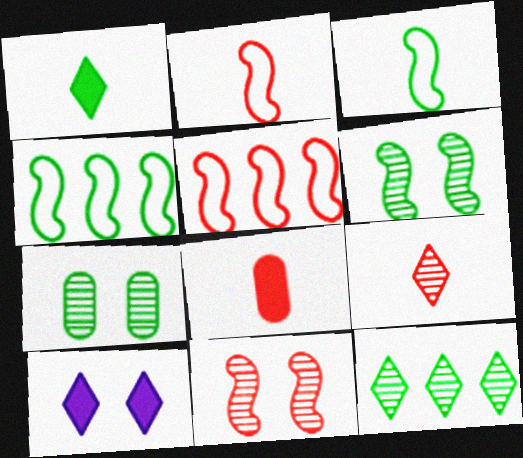[[1, 4, 7], 
[2, 8, 9]]